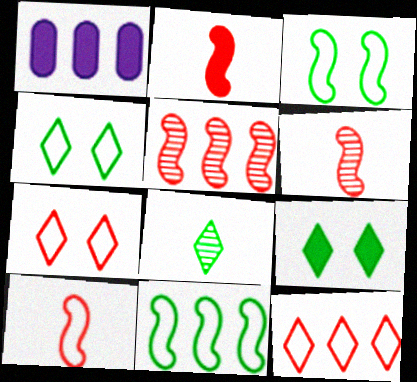[[1, 2, 9], 
[1, 4, 6], 
[2, 6, 10]]